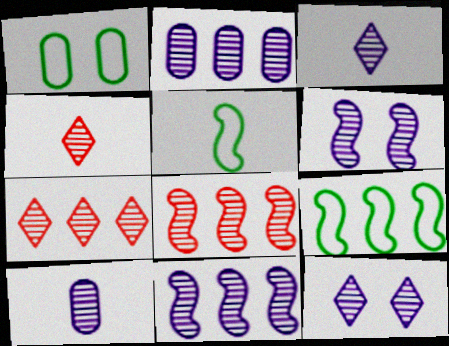[[2, 3, 6], 
[10, 11, 12]]